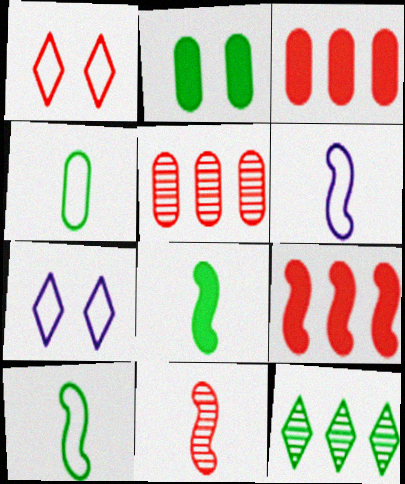[[1, 3, 11], 
[2, 10, 12], 
[5, 7, 8], 
[6, 8, 11]]